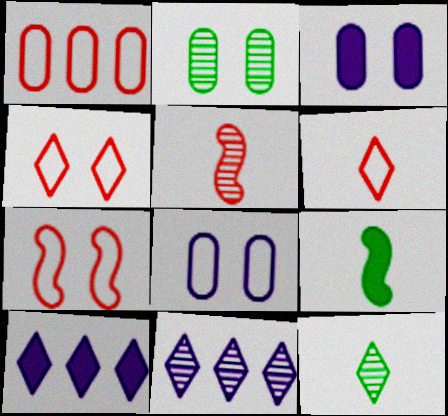[[1, 6, 7], 
[2, 5, 11], 
[4, 10, 12]]